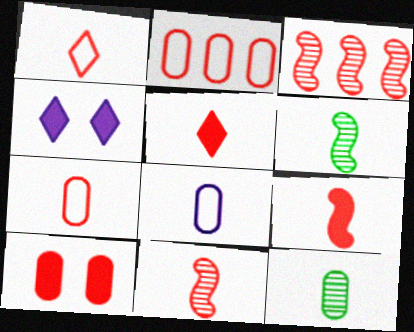[[1, 3, 10], 
[2, 4, 6], 
[5, 6, 8], 
[5, 7, 11]]